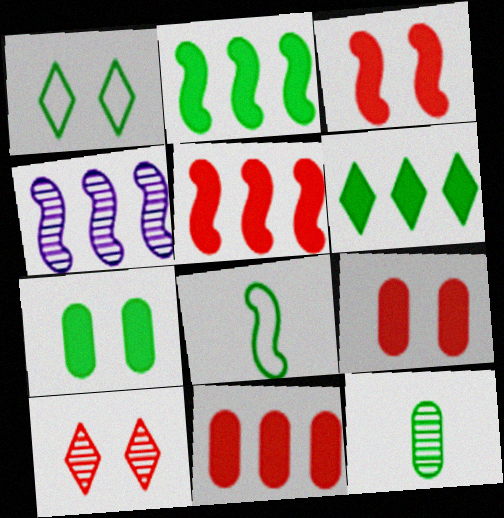[[1, 2, 12], 
[3, 4, 8], 
[4, 10, 12]]